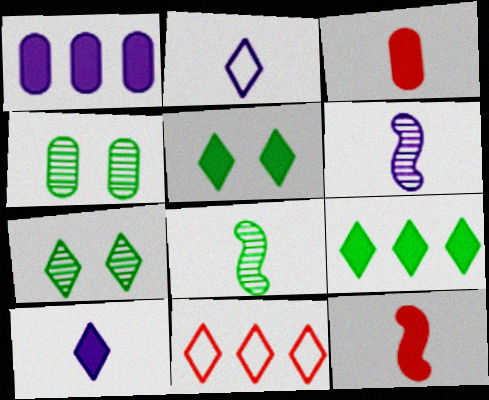[[1, 5, 12], 
[2, 3, 8], 
[7, 10, 11]]